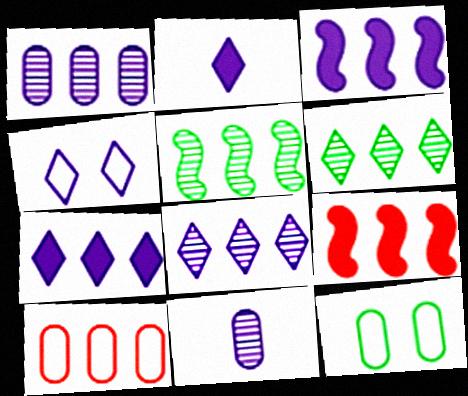[[2, 4, 8], 
[3, 4, 11], 
[3, 6, 10], 
[5, 7, 10]]